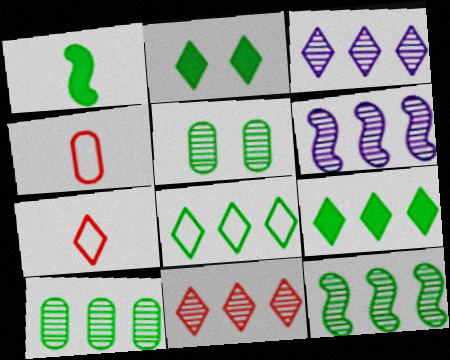[[1, 5, 8], 
[2, 3, 7], 
[2, 4, 6], 
[6, 10, 11]]